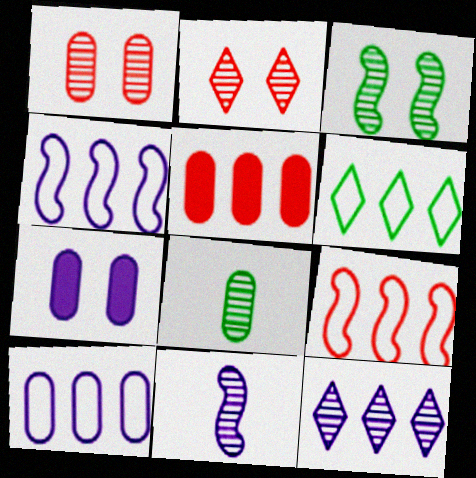[[6, 9, 10]]